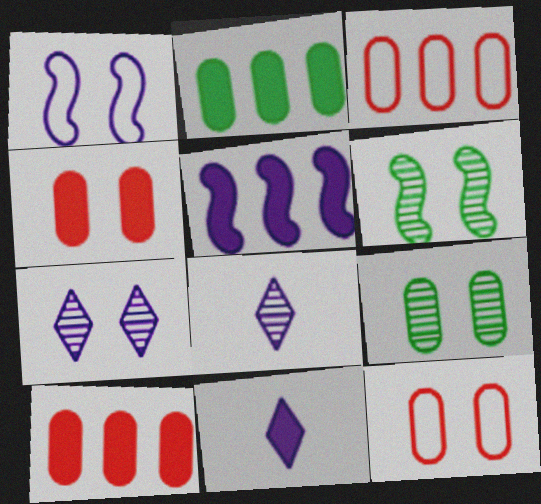[[3, 6, 11]]